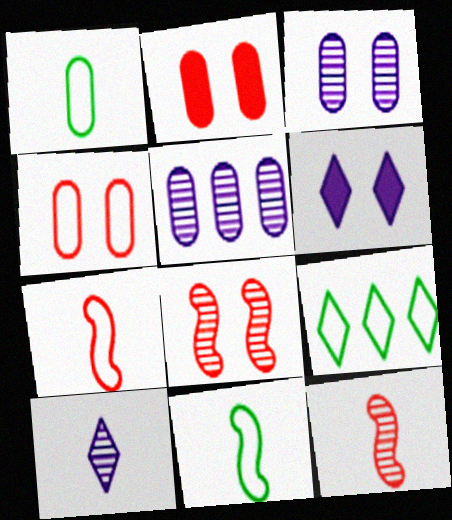[[1, 2, 5]]